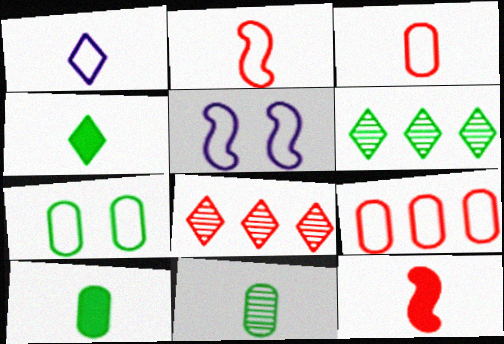[[1, 11, 12], 
[5, 8, 10]]